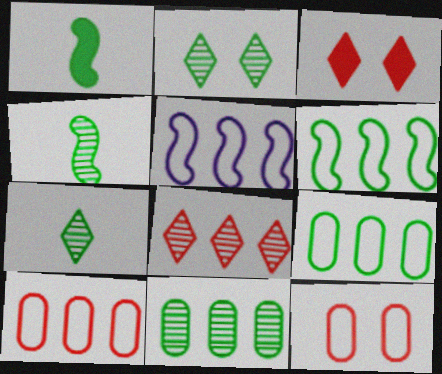[[1, 2, 9], 
[2, 4, 11]]